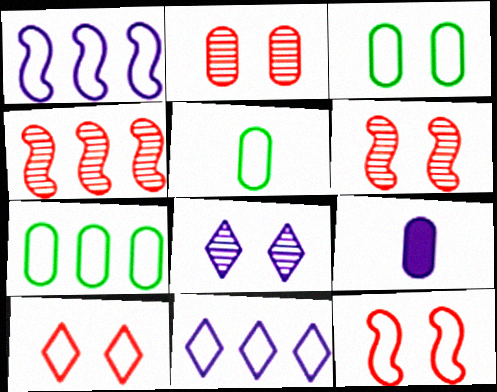[[1, 5, 10], 
[1, 8, 9], 
[2, 7, 9], 
[3, 5, 7], 
[5, 11, 12]]